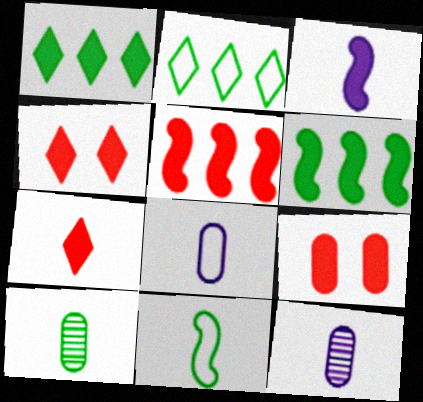[[1, 3, 9], 
[5, 7, 9], 
[7, 11, 12]]